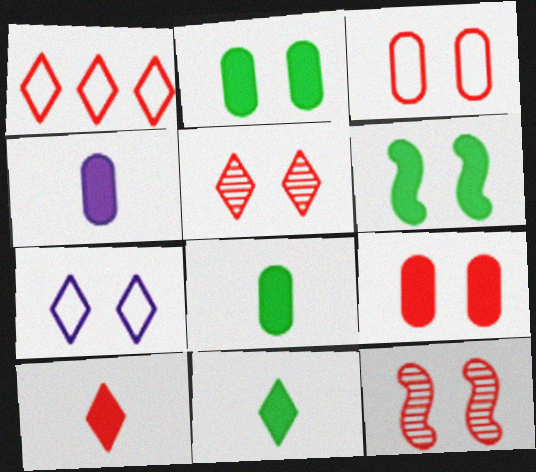[[1, 5, 10], 
[2, 7, 12]]